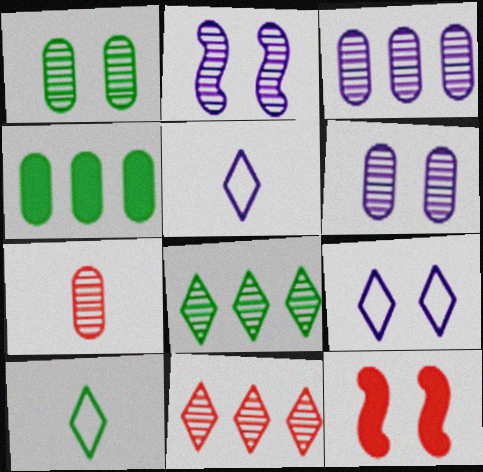[[1, 3, 7], 
[1, 9, 12], 
[2, 7, 8], 
[3, 10, 12]]